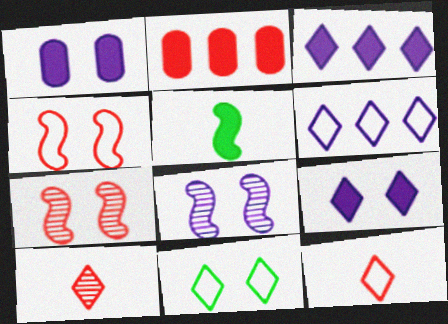[[1, 7, 11], 
[2, 4, 10], 
[2, 5, 9], 
[2, 7, 12], 
[3, 10, 11], 
[6, 11, 12]]